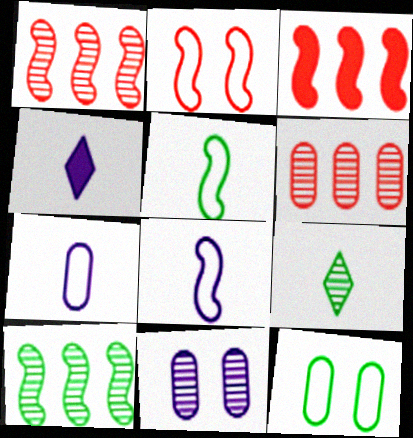[[1, 4, 12], 
[1, 9, 11]]